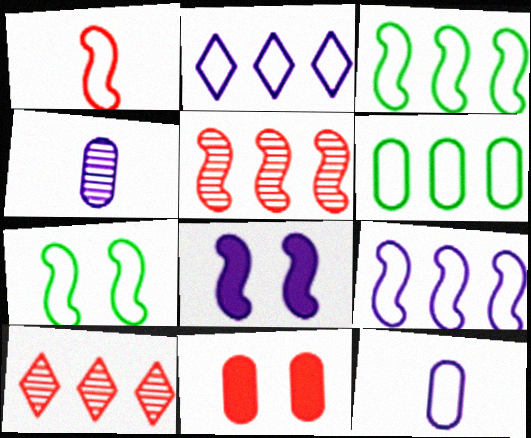[[1, 7, 9], 
[1, 10, 11], 
[2, 4, 8], 
[4, 6, 11]]